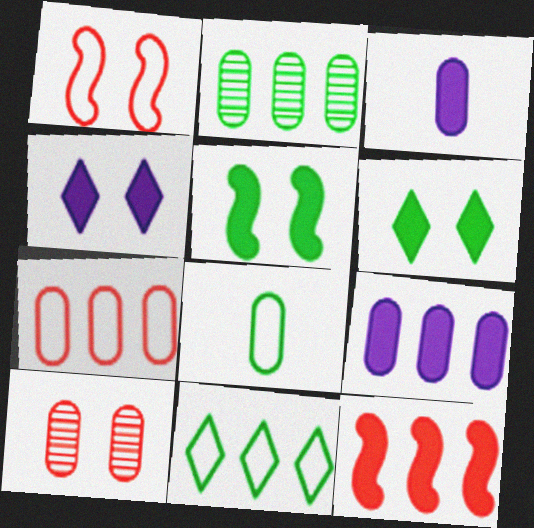[[2, 7, 9], 
[3, 6, 12], 
[8, 9, 10]]